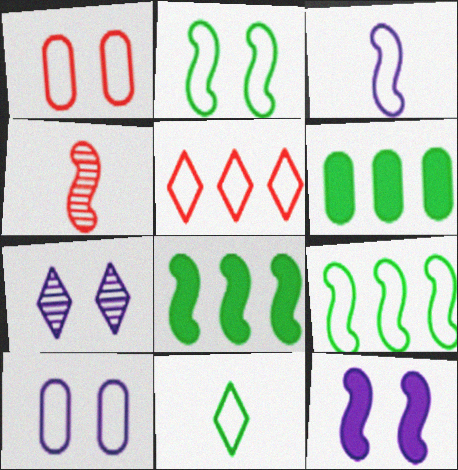[[4, 9, 12], 
[7, 10, 12]]